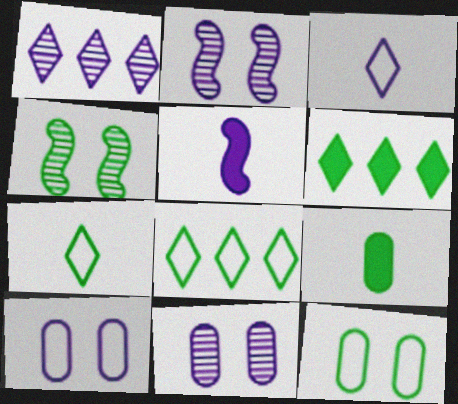[[1, 5, 10], 
[4, 8, 9]]